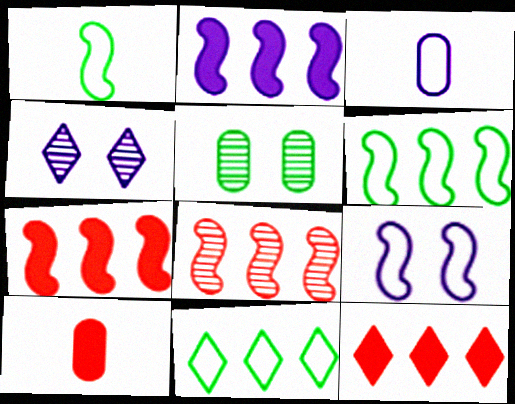[[2, 3, 4], 
[2, 6, 8], 
[4, 6, 10]]